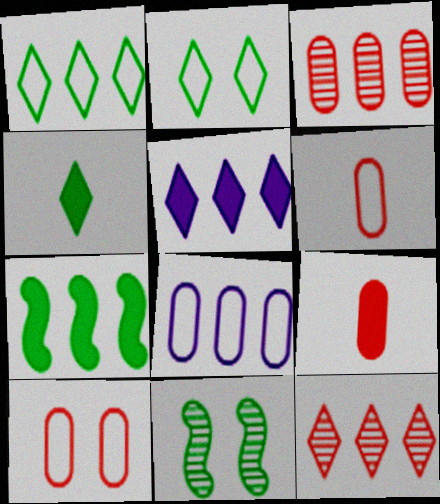[[1, 5, 12], 
[3, 9, 10], 
[5, 6, 11], 
[7, 8, 12]]